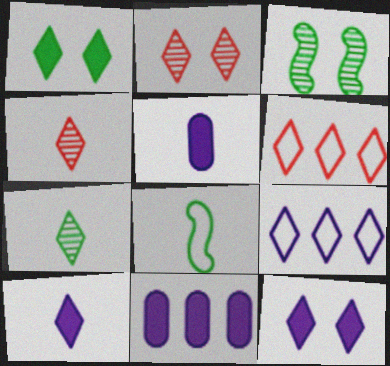[[1, 4, 9], 
[2, 8, 11], 
[3, 5, 6], 
[4, 5, 8], 
[6, 7, 12]]